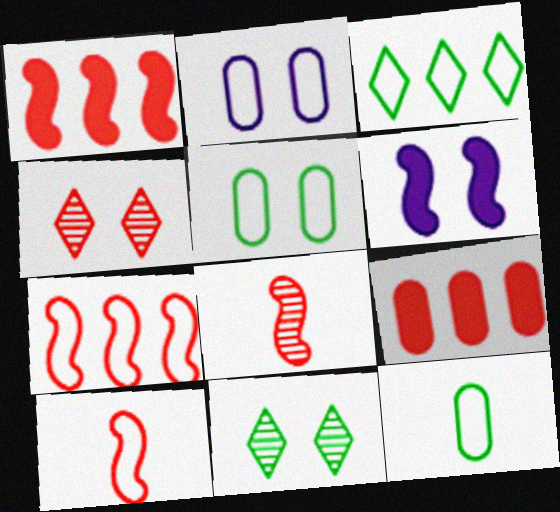[[2, 3, 10], 
[4, 5, 6], 
[4, 9, 10]]